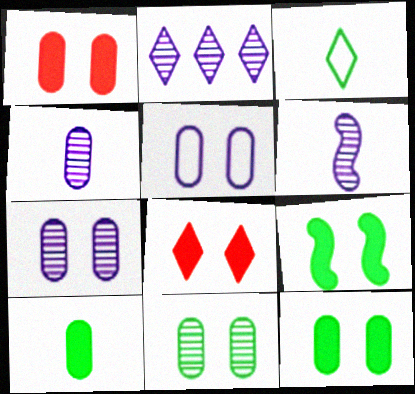[[1, 5, 11], 
[2, 3, 8], 
[2, 6, 7]]